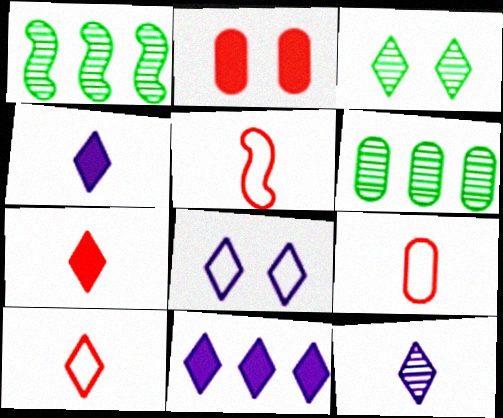[[3, 10, 11], 
[5, 9, 10], 
[8, 11, 12]]